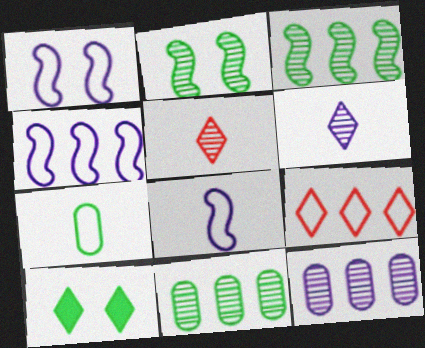[[1, 4, 8], 
[1, 7, 9], 
[2, 5, 12], 
[3, 7, 10], 
[6, 9, 10]]